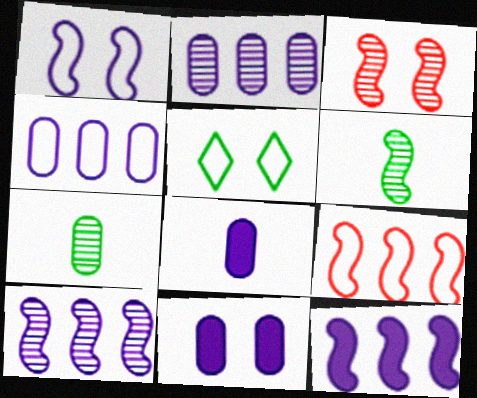[[3, 5, 11], 
[3, 6, 10]]